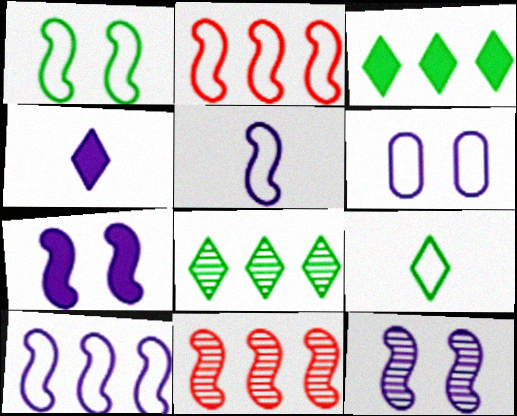[[1, 2, 5], 
[2, 6, 9]]